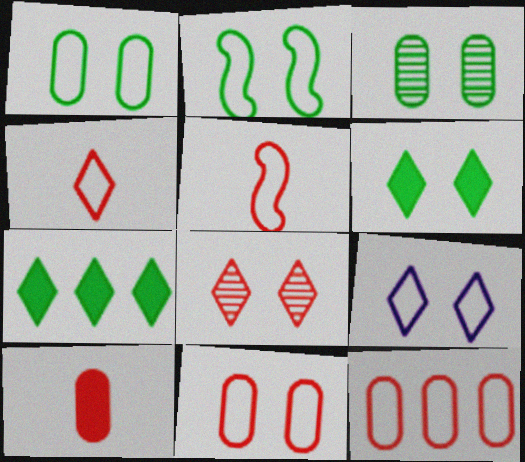[[2, 3, 6], 
[2, 9, 11], 
[6, 8, 9]]